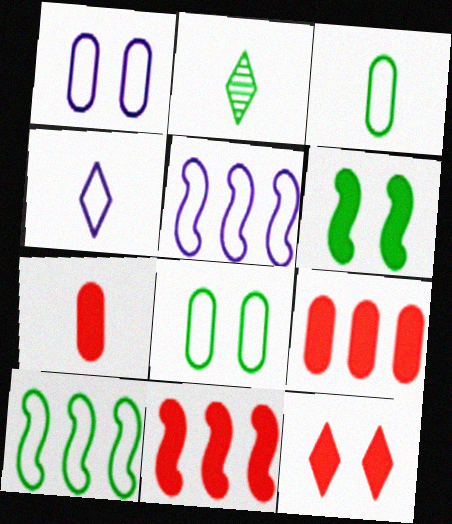[[1, 2, 11], 
[1, 4, 5], 
[7, 11, 12]]